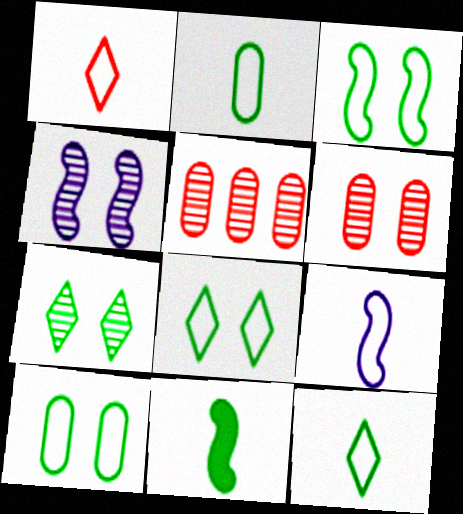[[1, 2, 9], 
[3, 8, 10], 
[4, 6, 7]]